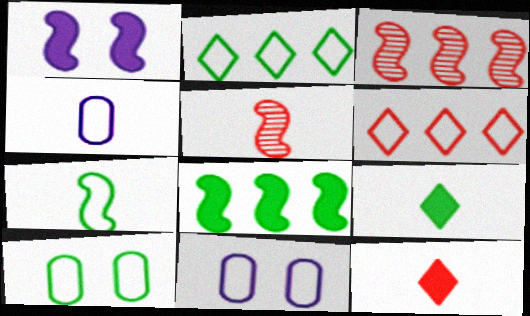[[1, 3, 7], 
[2, 7, 10], 
[3, 9, 11], 
[4, 5, 9], 
[6, 7, 11]]